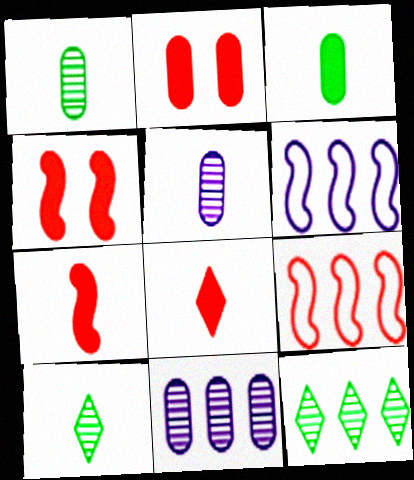[[2, 6, 10]]